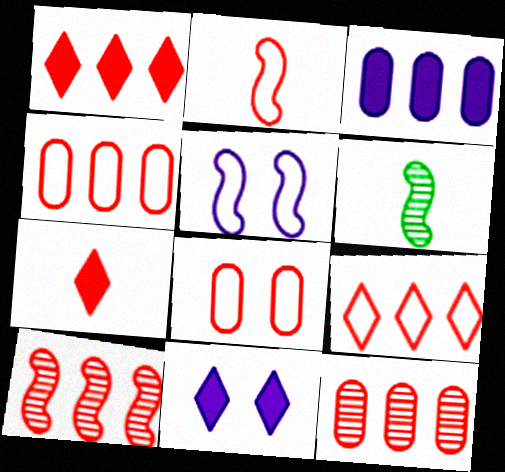[[1, 4, 10], 
[2, 8, 9], 
[4, 6, 11], 
[7, 8, 10]]